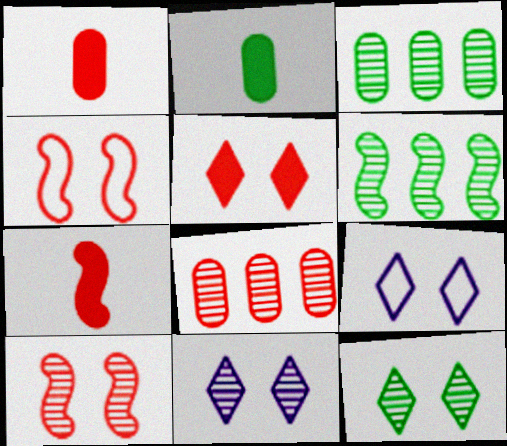[[1, 6, 9], 
[3, 7, 9], 
[5, 9, 12]]